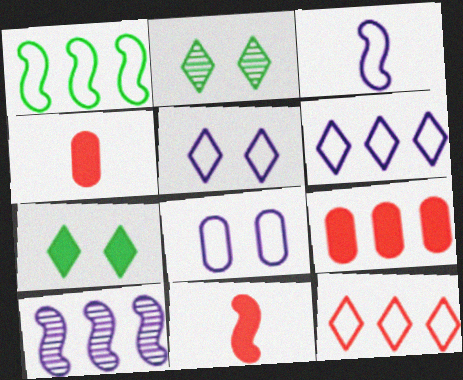[[2, 3, 9], 
[3, 6, 8]]